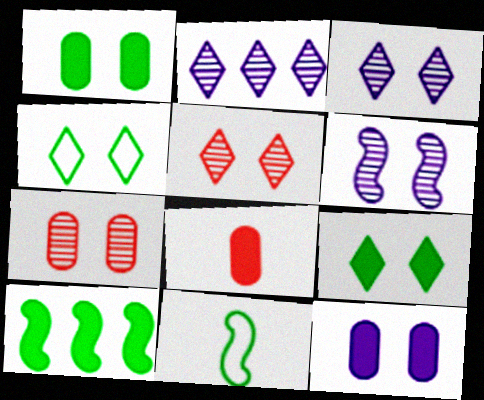[]